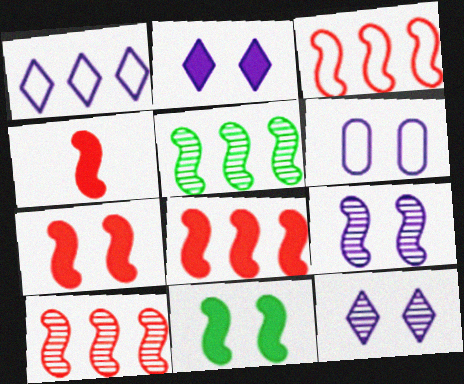[[2, 6, 9], 
[3, 8, 10], 
[4, 7, 8]]